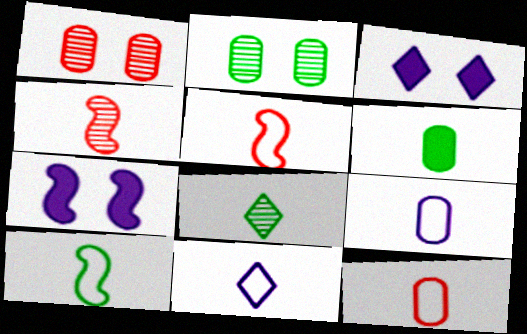[[4, 6, 11], 
[6, 8, 10], 
[10, 11, 12]]